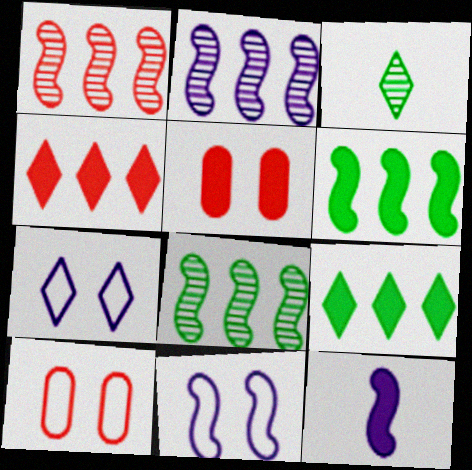[[1, 2, 8], 
[2, 11, 12], 
[3, 4, 7], 
[5, 9, 12]]